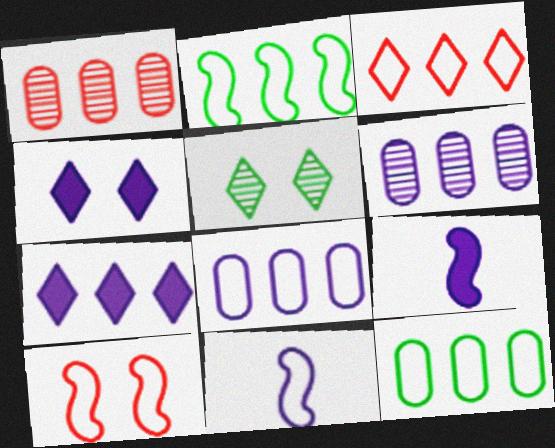[[1, 2, 7], 
[2, 3, 8], 
[2, 10, 11], 
[4, 6, 11]]